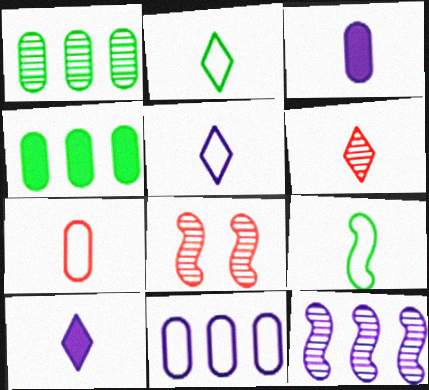[[2, 6, 10], 
[3, 6, 9], 
[4, 5, 8], 
[5, 7, 9]]